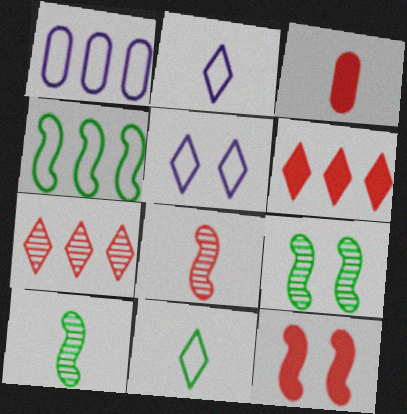[[2, 3, 10], 
[3, 6, 12]]